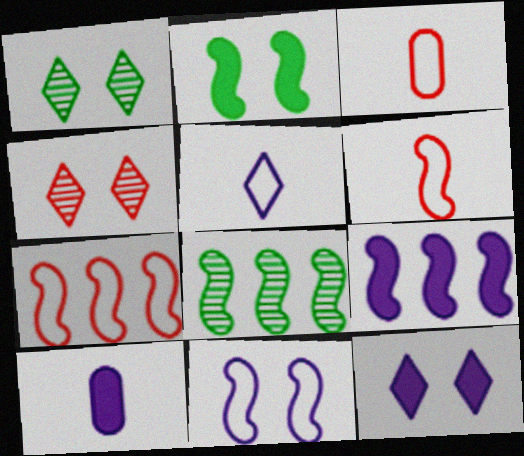[[1, 3, 9], 
[1, 7, 10], 
[3, 8, 12], 
[7, 8, 9], 
[9, 10, 12]]